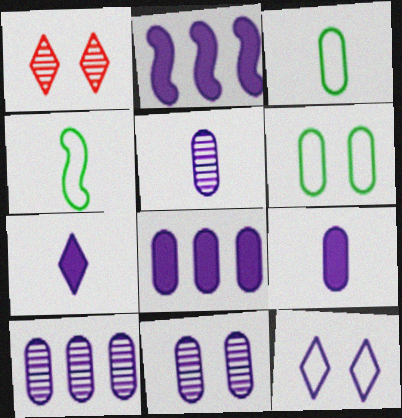[[1, 2, 3], 
[1, 4, 8], 
[2, 5, 12], 
[5, 10, 11]]